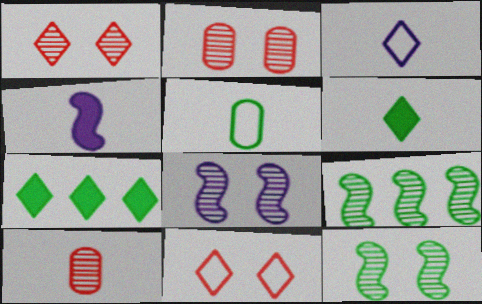[[1, 3, 7], 
[5, 7, 12]]